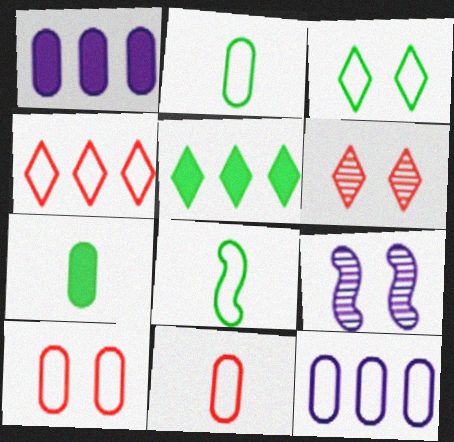[[1, 6, 8], 
[2, 10, 12], 
[4, 7, 9], 
[5, 9, 11]]